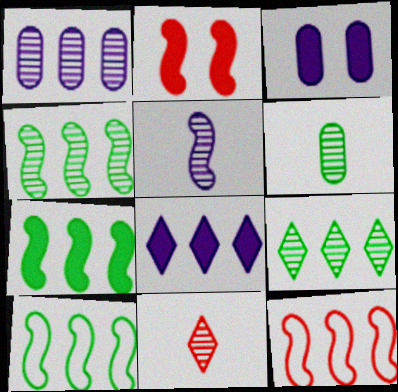[[2, 5, 10], 
[3, 10, 11], 
[4, 7, 10], 
[5, 6, 11]]